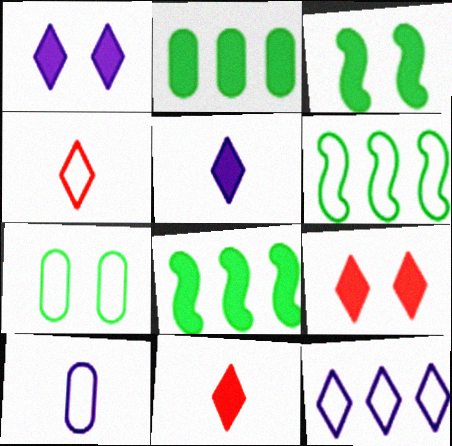[]